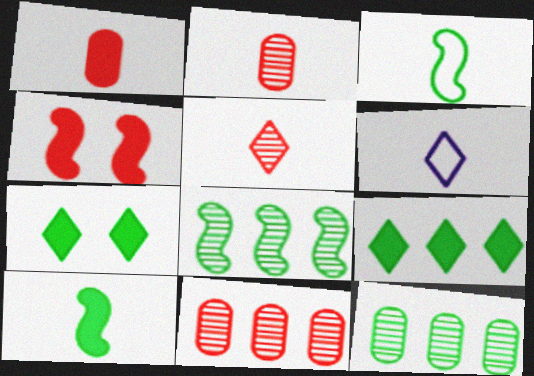[[2, 6, 10], 
[3, 7, 12], 
[4, 6, 12]]